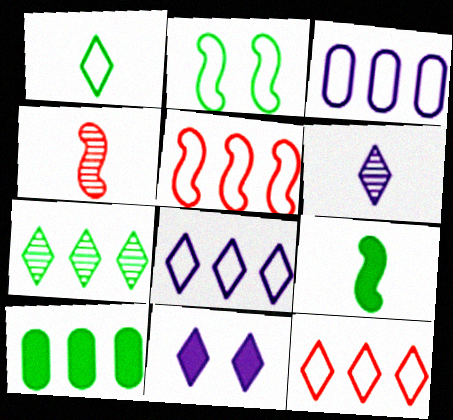[[6, 8, 11]]